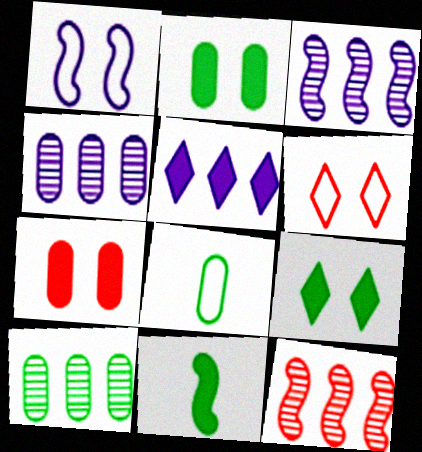[[1, 11, 12], 
[2, 8, 10], 
[4, 6, 11], 
[4, 7, 8], 
[5, 7, 11]]